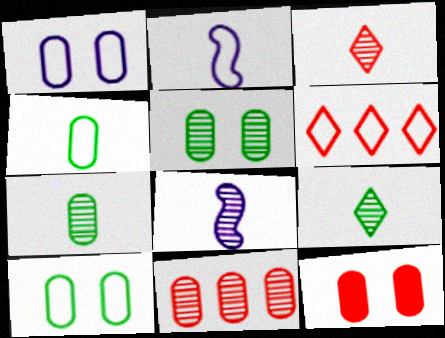[[1, 5, 12], 
[2, 6, 10], 
[3, 7, 8]]